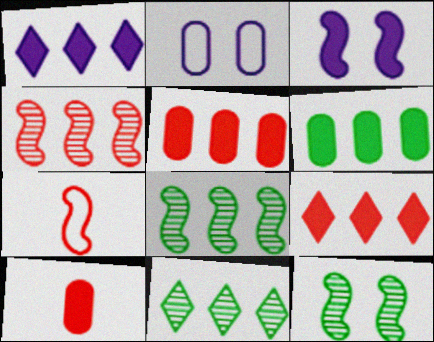[[3, 7, 8]]